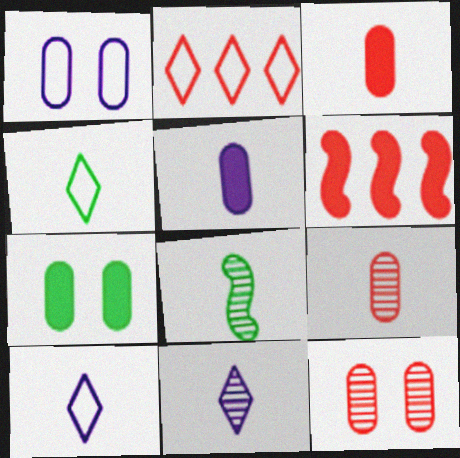[[1, 7, 12], 
[3, 8, 10], 
[8, 9, 11]]